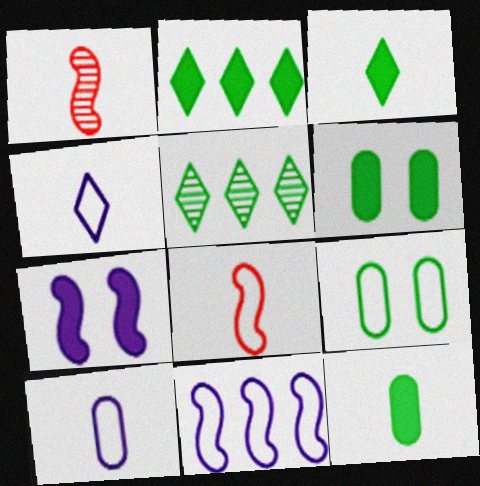[[1, 3, 10], 
[1, 4, 12]]